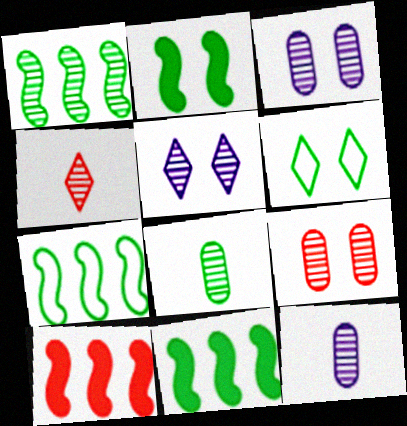[[1, 3, 4], 
[1, 7, 11], 
[6, 8, 11], 
[6, 10, 12]]